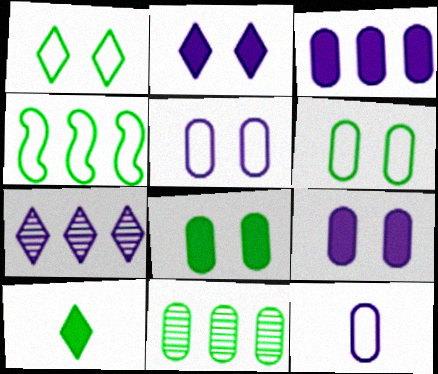[]